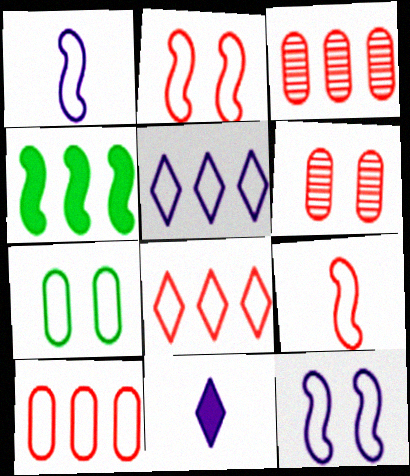[[1, 7, 8], 
[3, 4, 5], 
[5, 7, 9]]